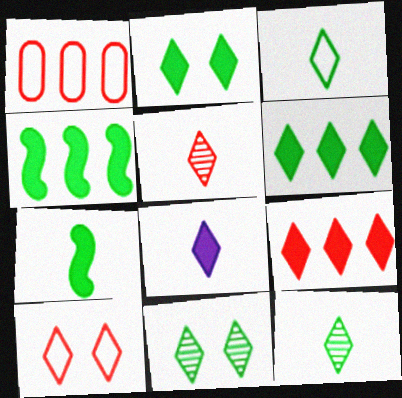[[2, 8, 9], 
[3, 5, 8], 
[3, 6, 11], 
[5, 9, 10]]